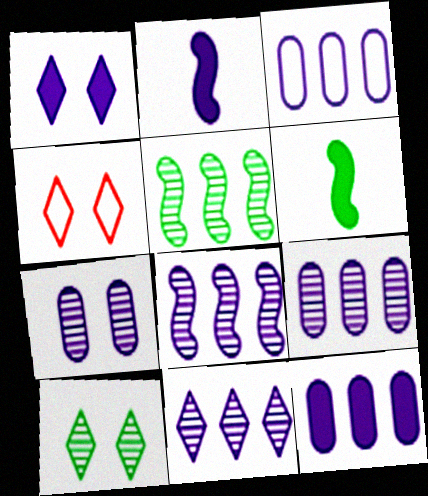[[1, 2, 12], 
[1, 4, 10], 
[3, 9, 12], 
[4, 6, 9], 
[8, 9, 11]]